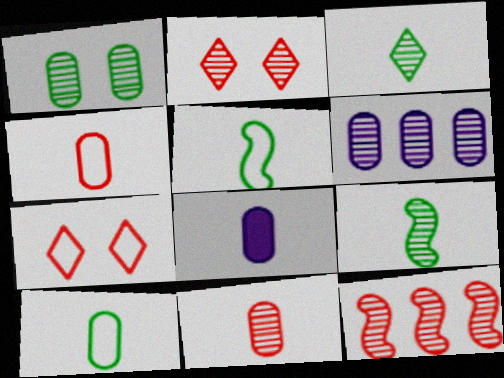[[1, 6, 11], 
[2, 6, 9], 
[2, 11, 12], 
[8, 10, 11]]